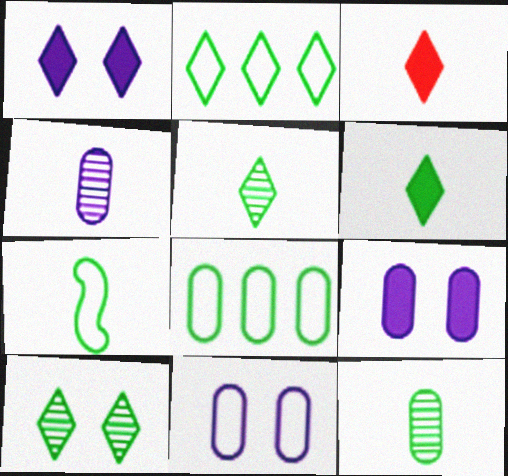[[2, 6, 10], 
[3, 4, 7], 
[6, 7, 12]]